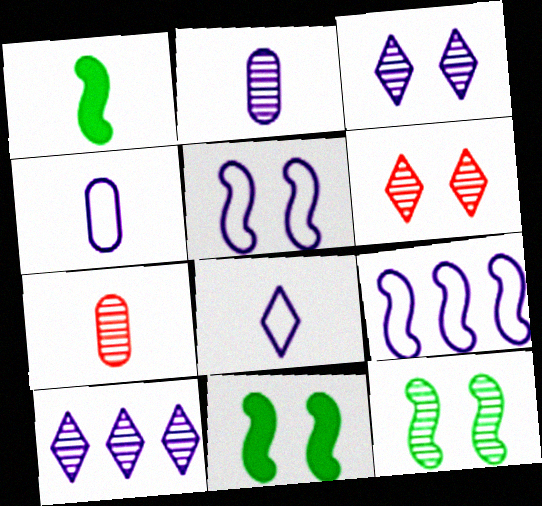[[1, 7, 8], 
[7, 10, 12]]